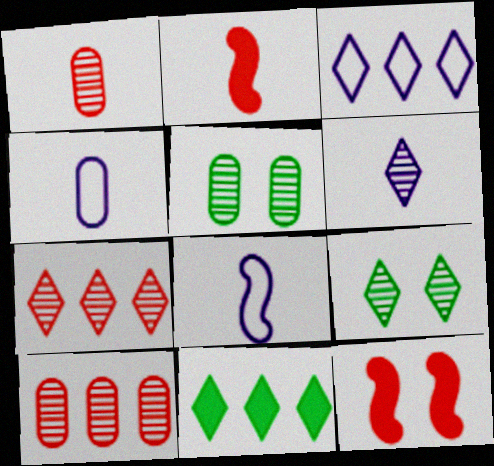[[2, 3, 5], 
[3, 7, 11], 
[6, 7, 9]]